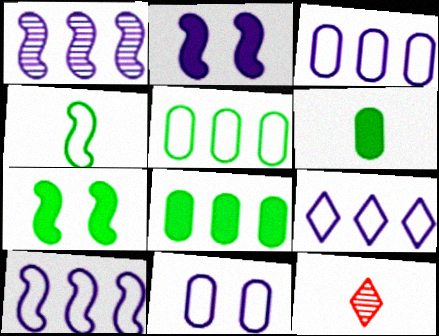[[2, 5, 12], 
[3, 7, 12], 
[3, 9, 10]]